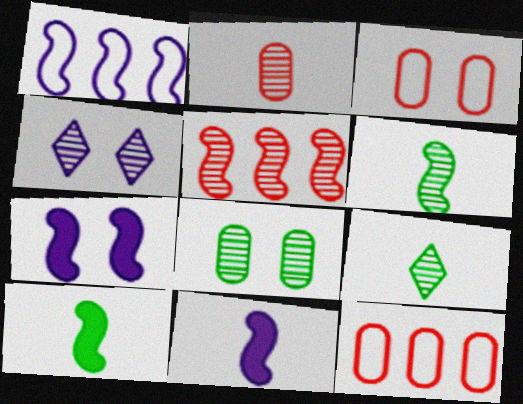[[4, 10, 12], 
[7, 9, 12]]